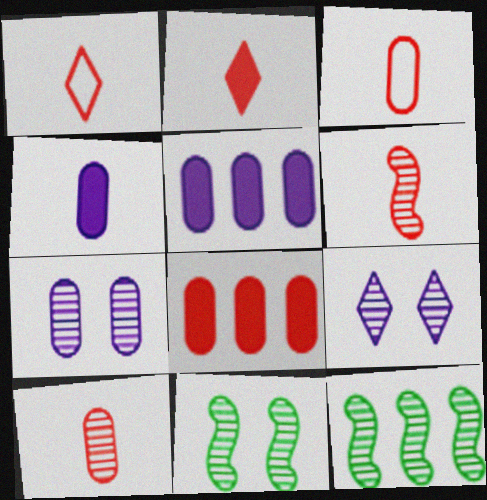[[1, 5, 11], 
[2, 3, 6], 
[9, 10, 12]]